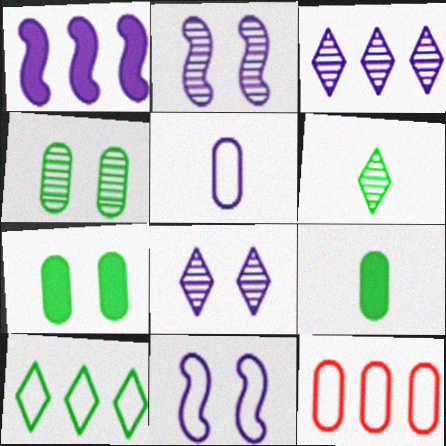[[1, 5, 8]]